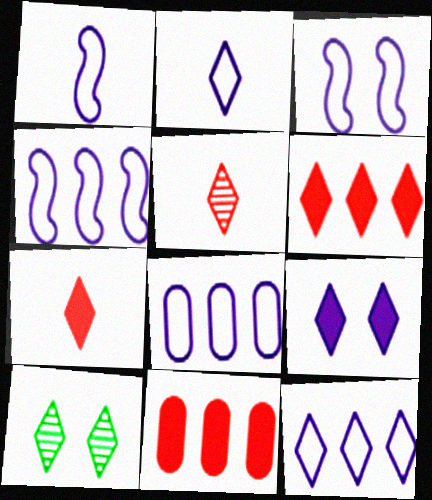[[1, 3, 4], 
[1, 10, 11], 
[2, 3, 8], 
[2, 6, 10], 
[4, 8, 12], 
[7, 10, 12]]